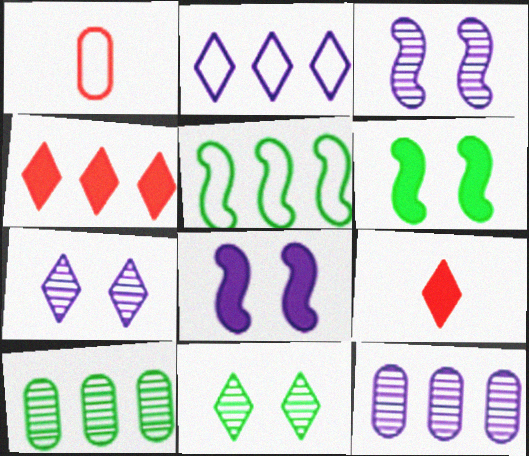[[2, 9, 11], 
[4, 5, 12]]